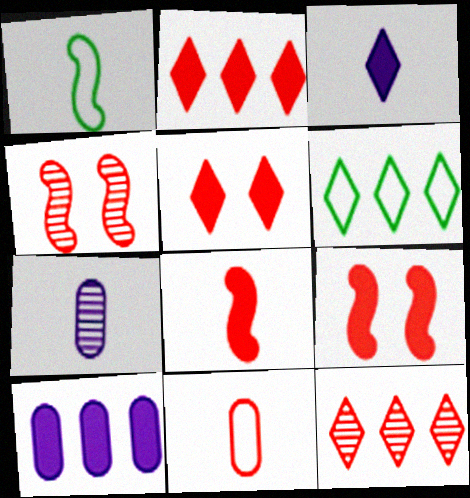[[2, 4, 11], 
[6, 7, 9], 
[9, 11, 12]]